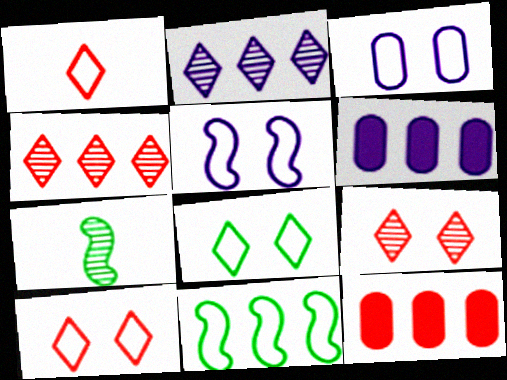[[1, 3, 11], 
[2, 11, 12], 
[4, 6, 11], 
[6, 7, 10]]